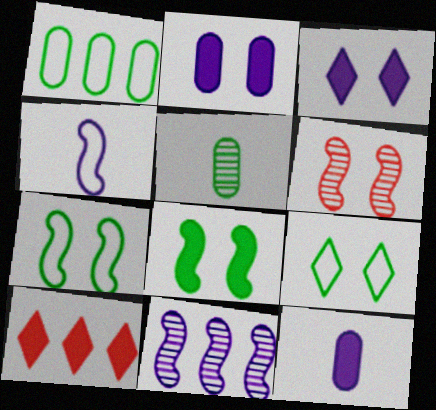[[1, 10, 11], 
[2, 6, 9], 
[8, 10, 12]]